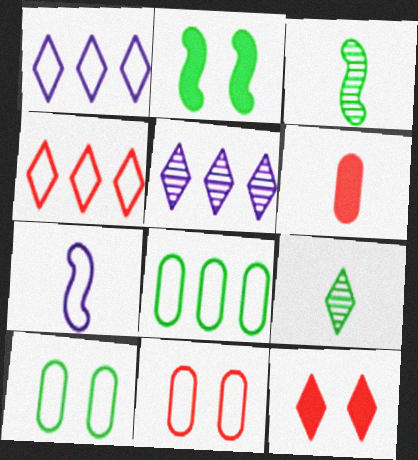[[1, 9, 12], 
[2, 8, 9], 
[4, 7, 10], 
[6, 7, 9]]